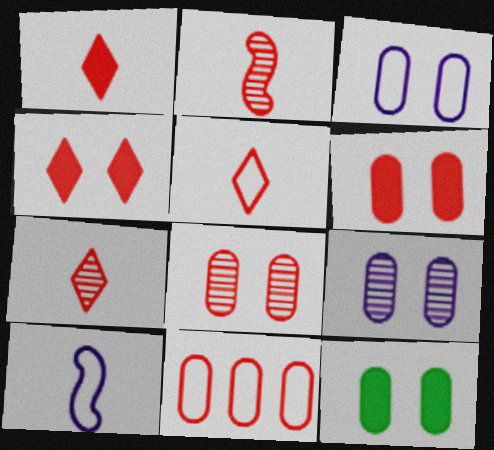[[1, 5, 7], 
[2, 4, 11], 
[3, 8, 12]]